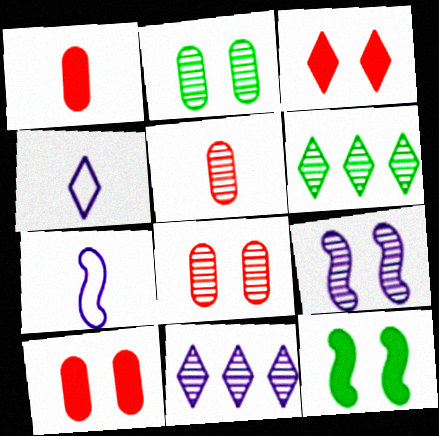[[3, 4, 6], 
[5, 6, 9], 
[6, 7, 10]]